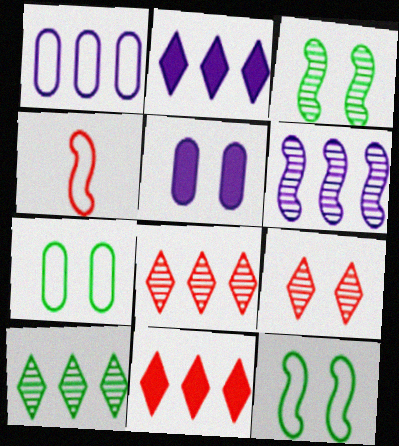[[1, 2, 6], 
[4, 5, 10], 
[5, 9, 12]]